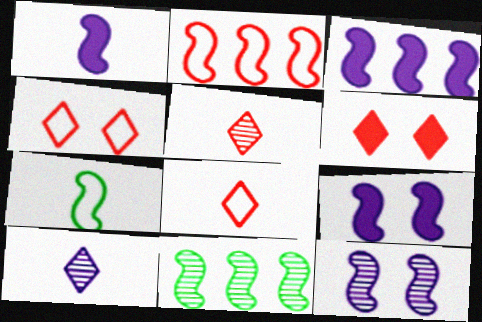[[1, 3, 9], 
[2, 3, 11]]